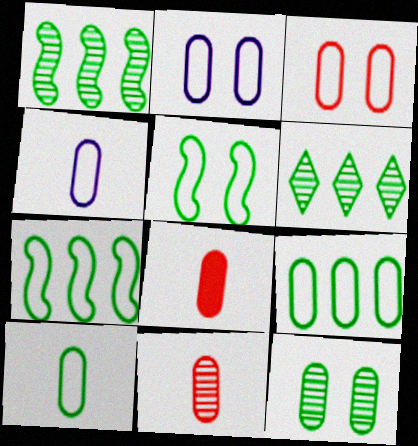[[3, 4, 9]]